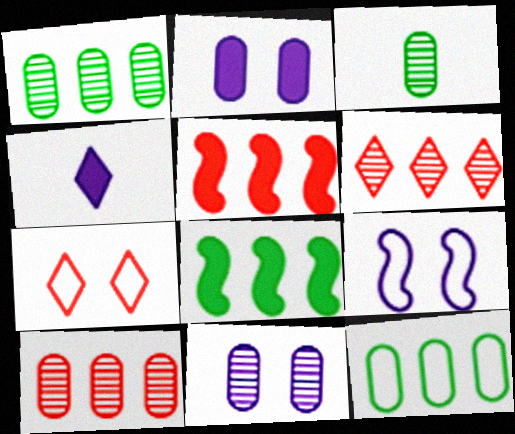[[3, 10, 11]]